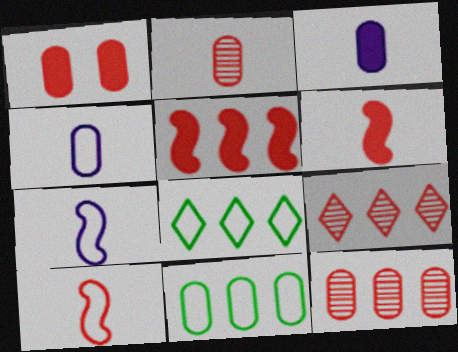[[1, 9, 10]]